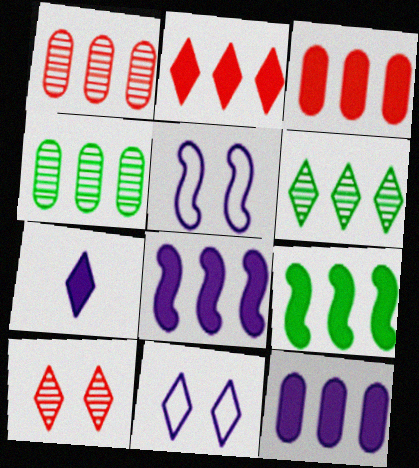[[2, 9, 12]]